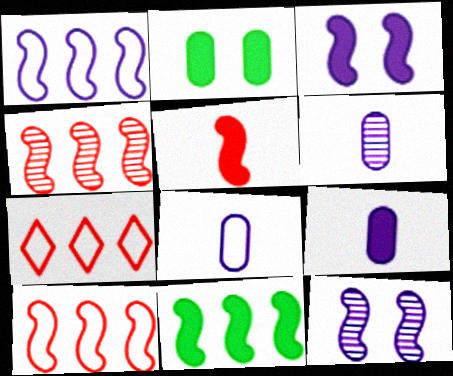[[1, 4, 11], 
[3, 5, 11], 
[6, 8, 9]]